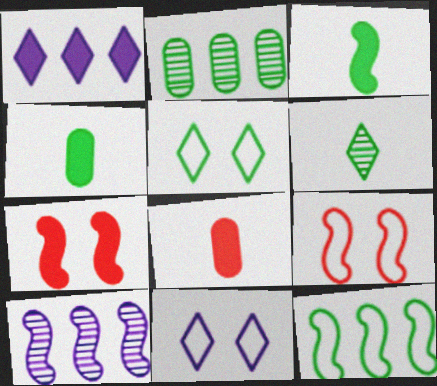[[1, 4, 7], 
[2, 3, 5], 
[3, 9, 10], 
[5, 8, 10]]